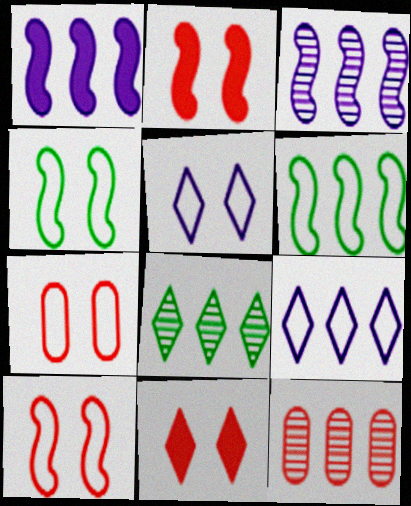[[3, 8, 12], 
[4, 5, 7]]